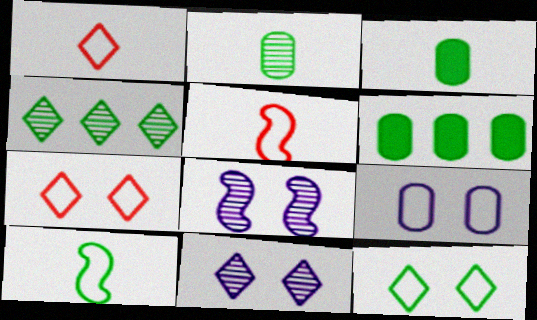[[1, 6, 8], 
[5, 6, 11]]